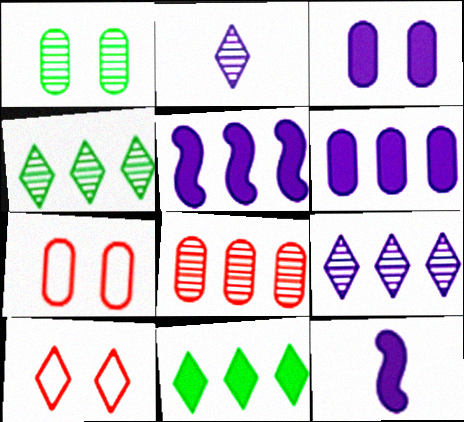[[1, 3, 7], 
[2, 10, 11], 
[4, 7, 12]]